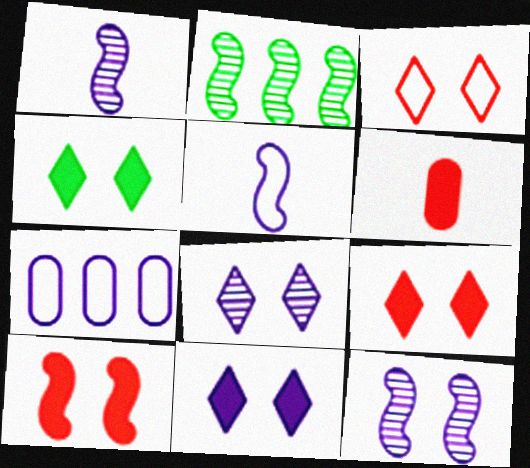[[1, 7, 11], 
[2, 5, 10], 
[3, 4, 8], 
[4, 9, 11]]